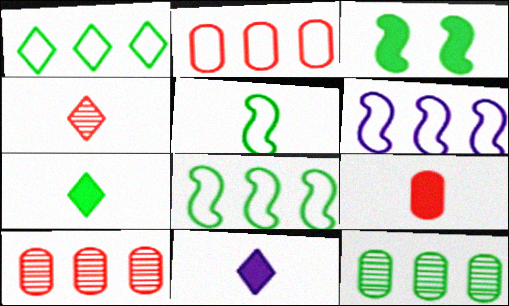[[1, 2, 6]]